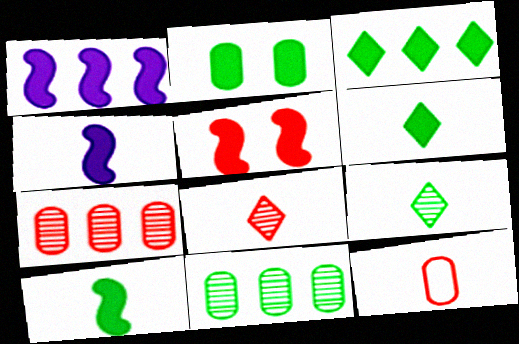[[1, 5, 10], 
[2, 3, 10], 
[4, 9, 12]]